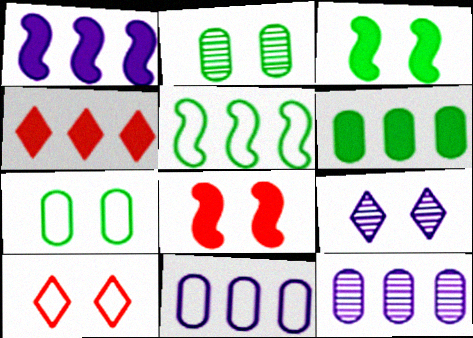[[1, 4, 6], 
[4, 5, 12], 
[7, 8, 9]]